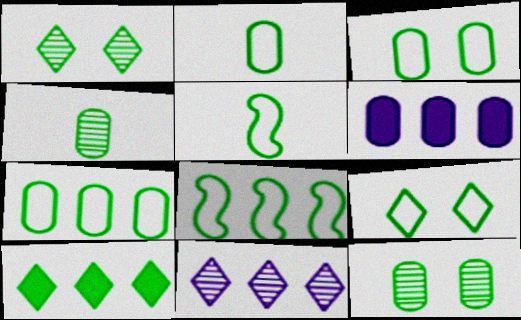[[2, 3, 7], 
[2, 8, 9], 
[5, 7, 9], 
[5, 10, 12]]